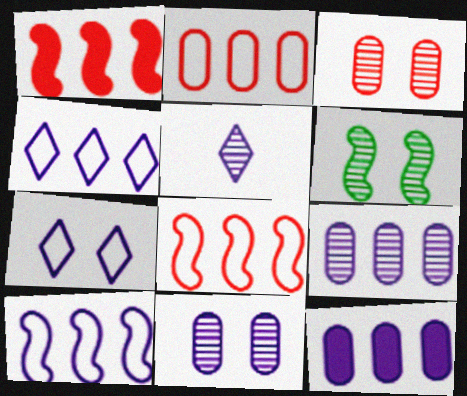[]